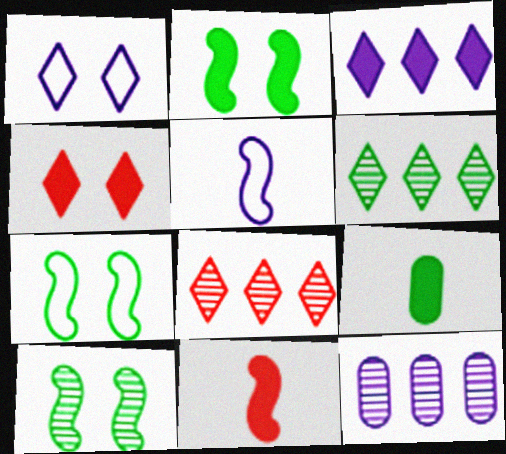[[2, 7, 10], 
[6, 7, 9]]